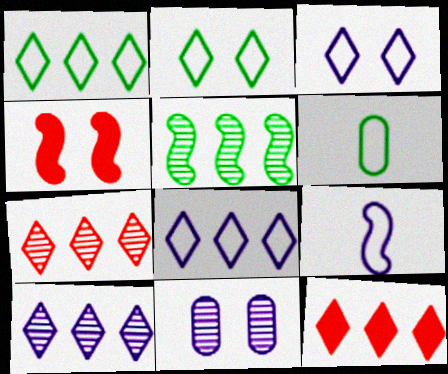[[1, 10, 12], 
[2, 4, 11], 
[4, 5, 9], 
[4, 6, 10]]